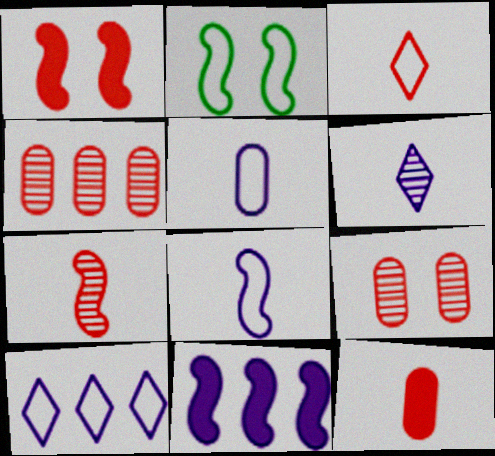[[1, 3, 4], 
[2, 7, 11], 
[3, 7, 12]]